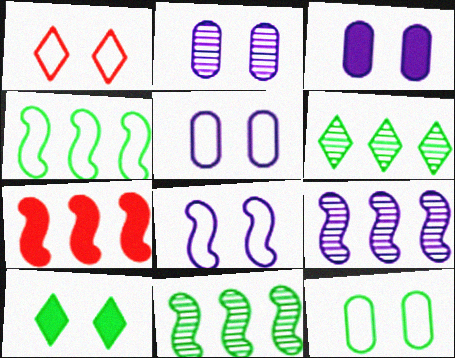[[1, 8, 12], 
[2, 3, 5], 
[4, 7, 9]]